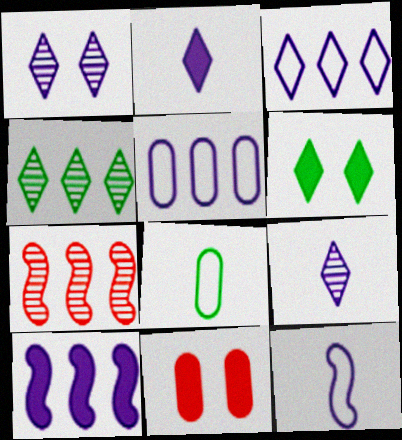[[1, 2, 3], 
[4, 11, 12]]